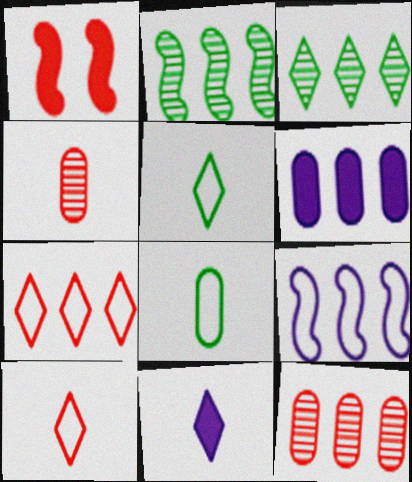[[1, 4, 7], 
[1, 10, 12], 
[2, 6, 7]]